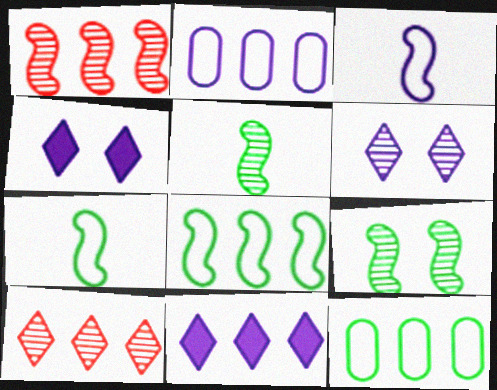[[1, 11, 12]]